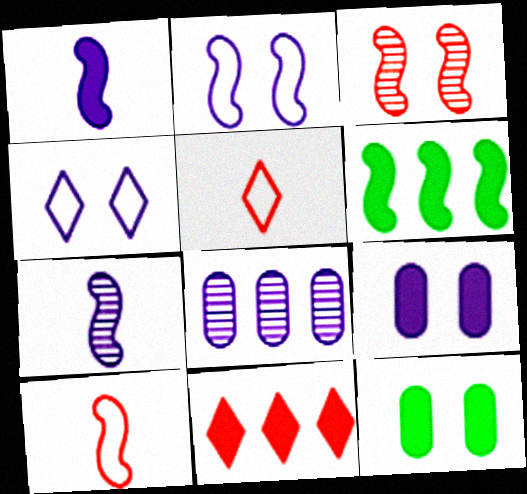[[1, 4, 8], 
[1, 11, 12], 
[3, 4, 12]]